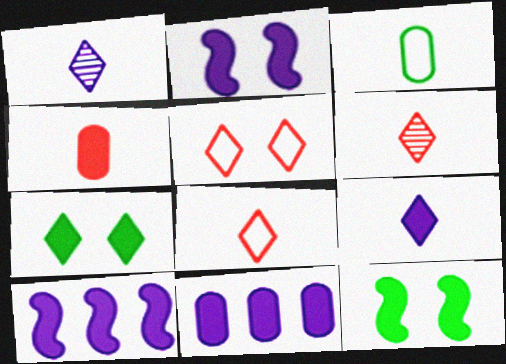[[2, 9, 11], 
[4, 7, 10]]